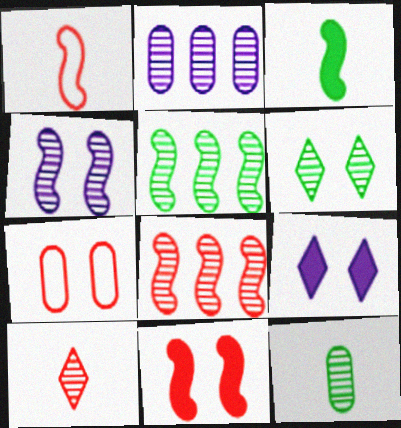[[1, 8, 11], 
[5, 6, 12]]